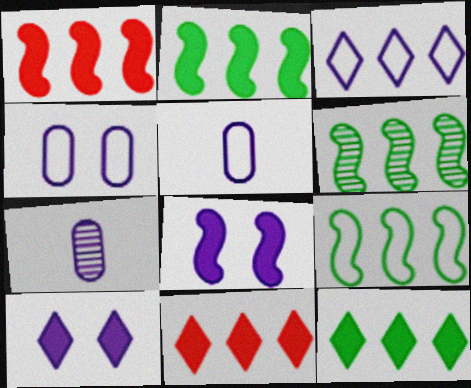[[2, 6, 9], 
[3, 7, 8]]